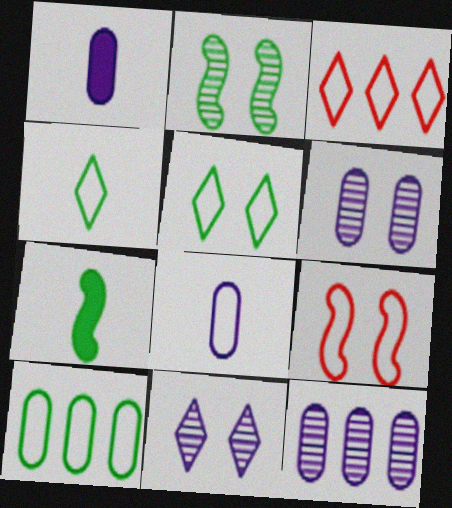[[1, 2, 3], 
[3, 6, 7]]